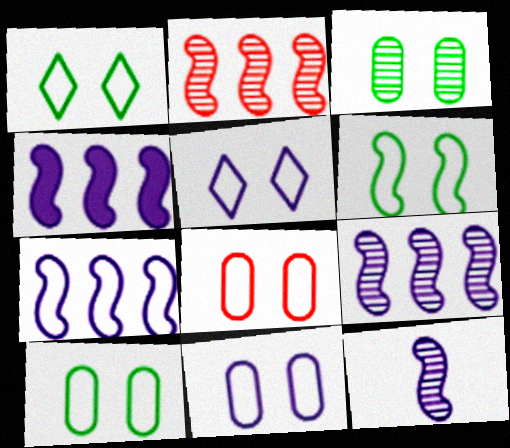[[1, 6, 10], 
[4, 7, 9], 
[5, 6, 8], 
[8, 10, 11]]